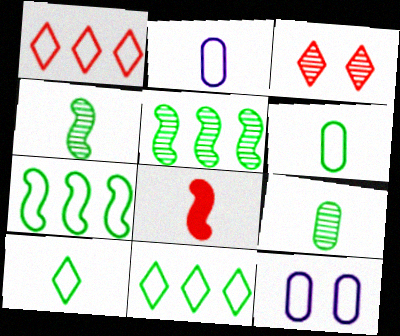[]